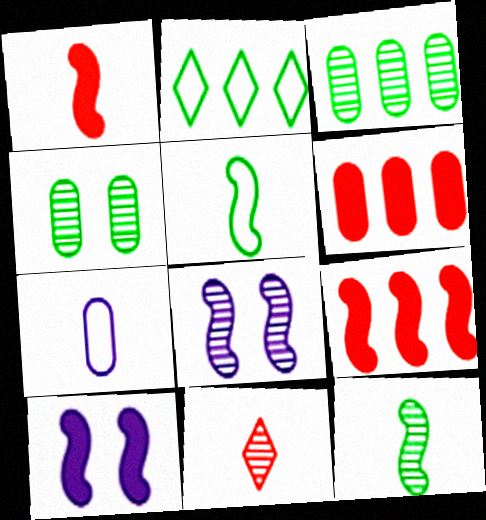[[3, 8, 11], 
[4, 6, 7], 
[5, 8, 9]]